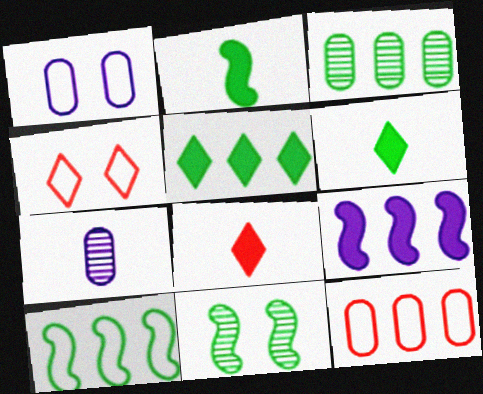[[2, 10, 11], 
[3, 5, 10]]